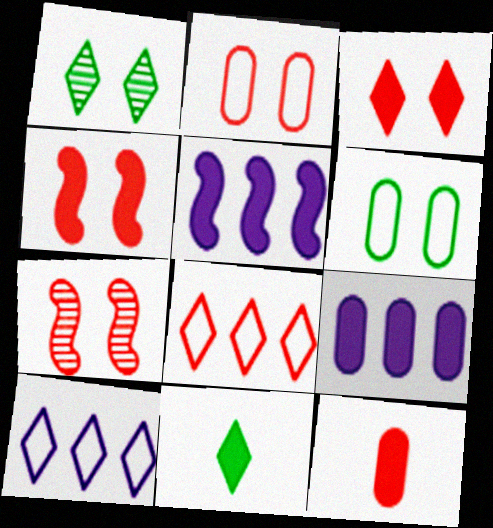[[2, 3, 7], 
[4, 9, 11], 
[7, 8, 12]]